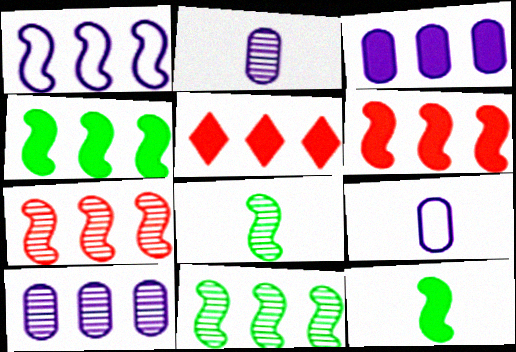[[1, 4, 7], 
[1, 6, 11], 
[3, 4, 5]]